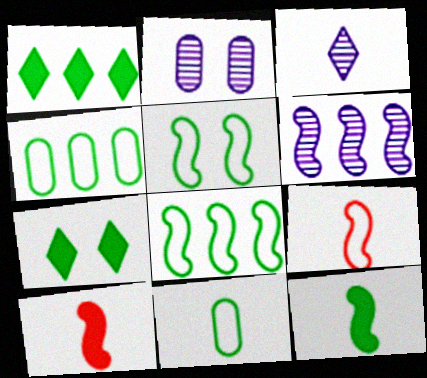[[1, 2, 9], 
[2, 3, 6], 
[3, 10, 11], 
[5, 6, 10]]